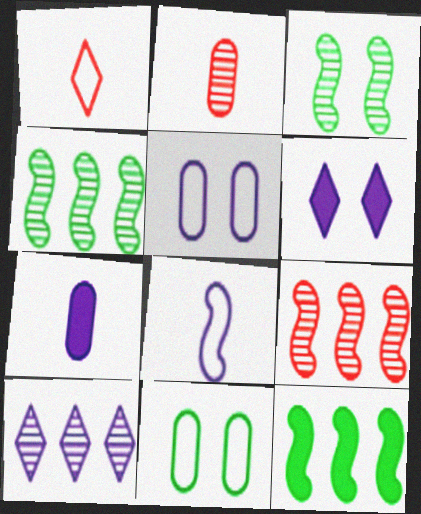[[2, 3, 10]]